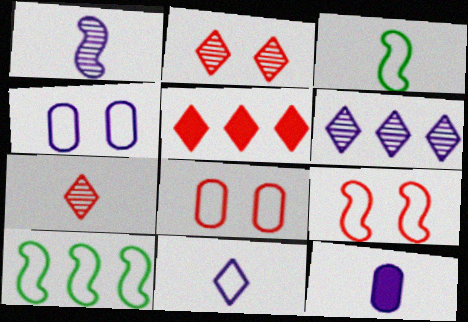[[1, 11, 12], 
[2, 10, 12], 
[3, 7, 12], 
[8, 10, 11]]